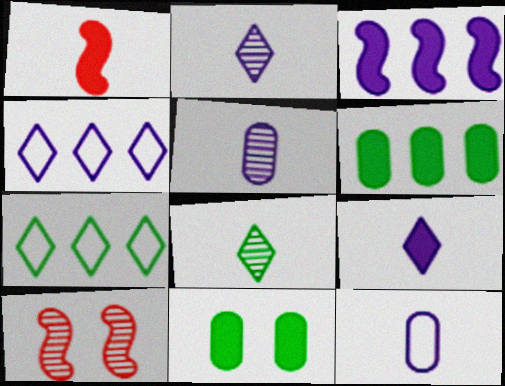[[1, 8, 12]]